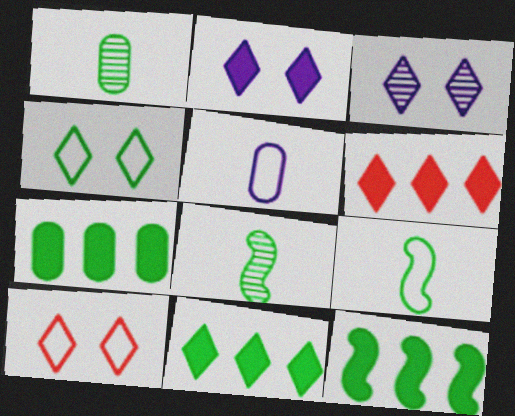[[1, 4, 12], 
[4, 7, 8], 
[7, 11, 12]]